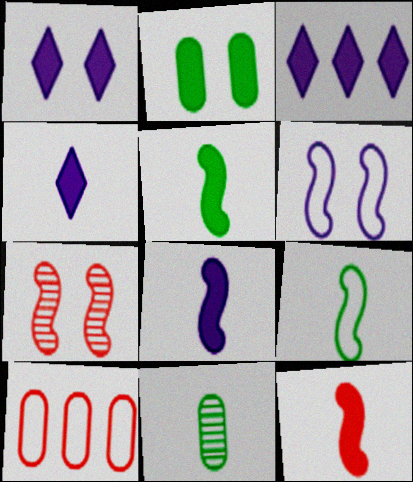[[1, 3, 4], 
[2, 3, 12], 
[5, 8, 12]]